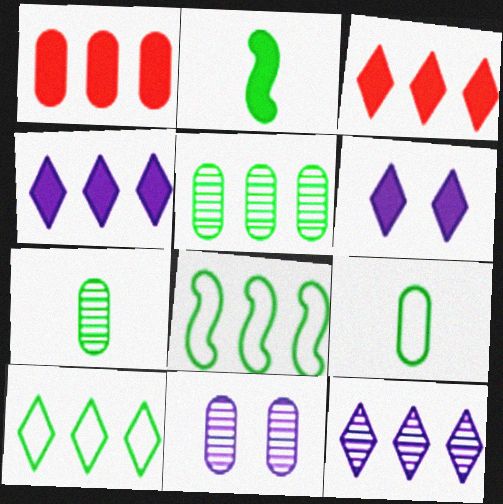[[1, 2, 6], 
[1, 8, 12], 
[1, 9, 11], 
[3, 10, 12]]